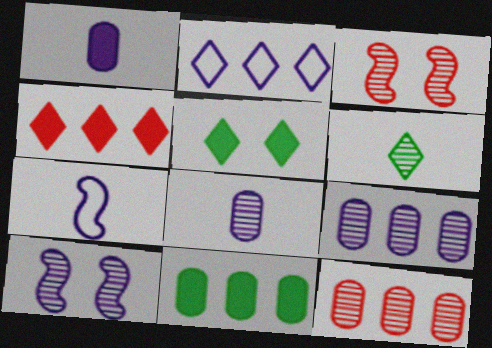[[1, 2, 10], 
[3, 6, 9], 
[5, 7, 12], 
[6, 10, 12]]